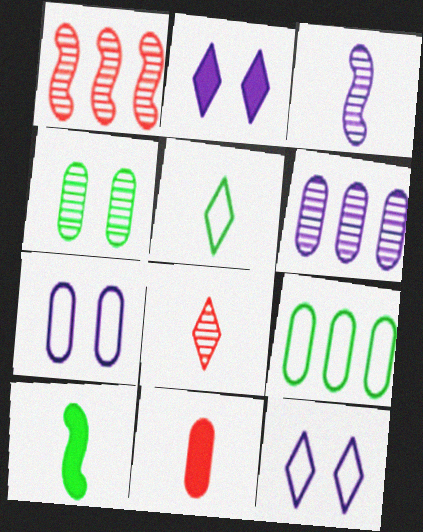[[3, 5, 11]]